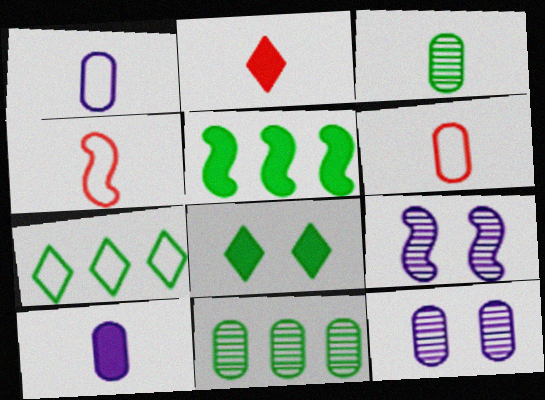[[3, 6, 10], 
[4, 5, 9], 
[5, 7, 11]]